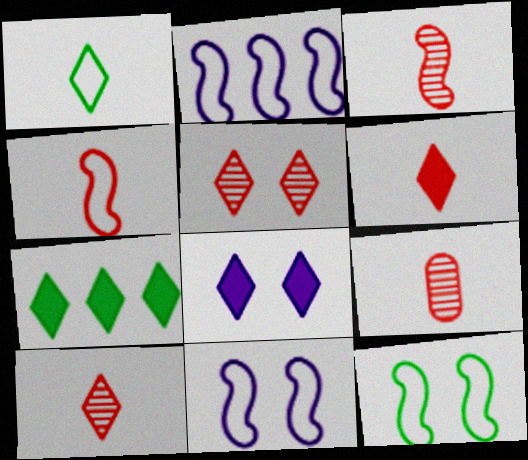[[2, 4, 12], 
[3, 9, 10], 
[4, 6, 9], 
[6, 7, 8], 
[7, 9, 11]]